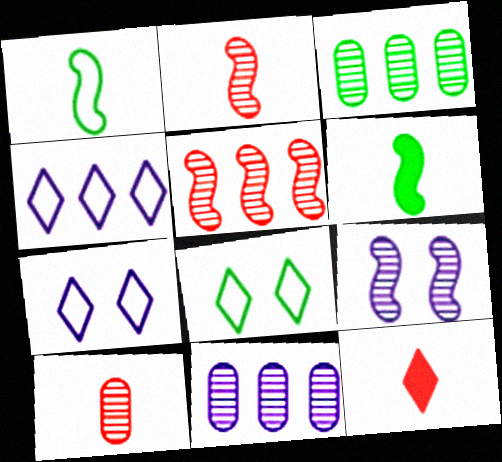[[3, 6, 8]]